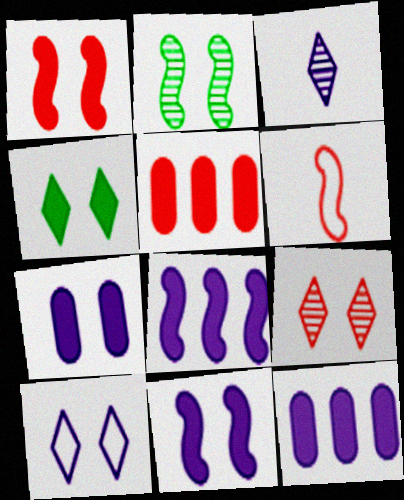[[1, 4, 7], 
[2, 6, 8], 
[4, 9, 10], 
[5, 6, 9]]